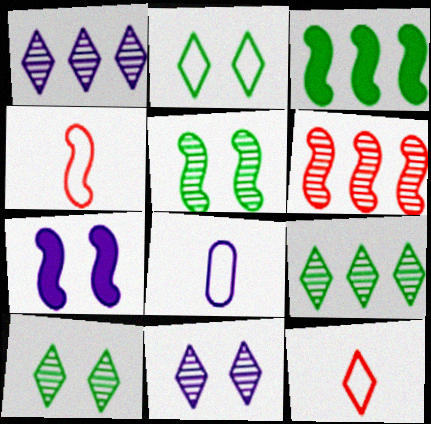[[1, 7, 8]]